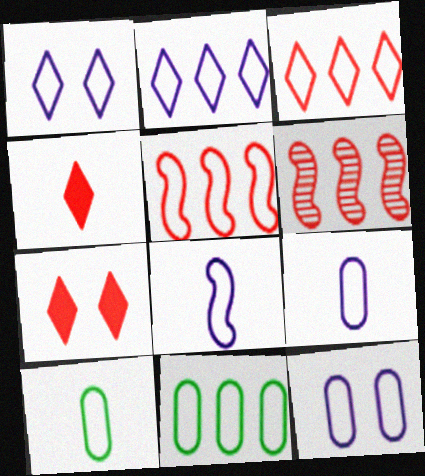[[1, 5, 10], 
[2, 5, 11], 
[2, 8, 12]]